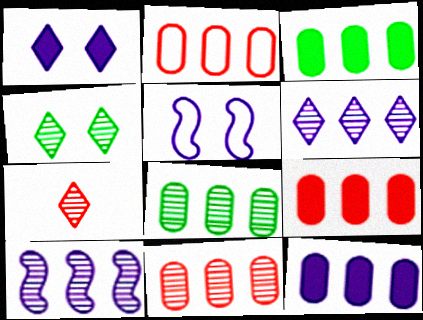[[2, 8, 12], 
[2, 9, 11], 
[3, 5, 7], 
[3, 9, 12], 
[4, 6, 7]]